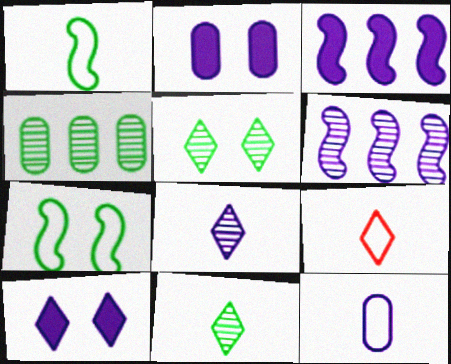[[1, 9, 12], 
[6, 10, 12]]